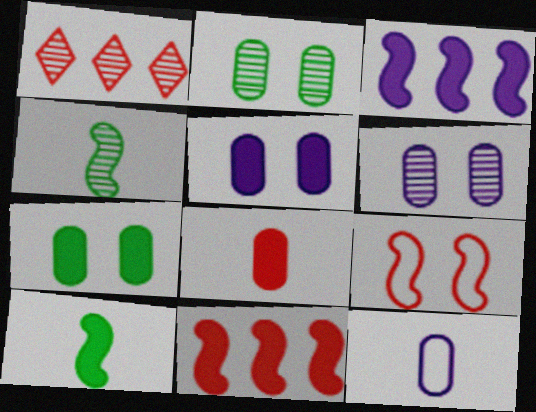[[1, 4, 6], 
[1, 8, 9], 
[3, 4, 9]]